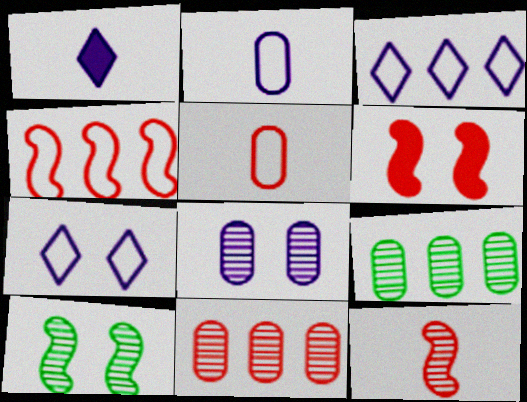[[4, 6, 12]]